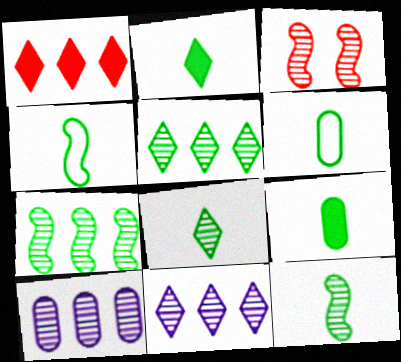[[2, 6, 12], 
[3, 8, 10], 
[4, 8, 9]]